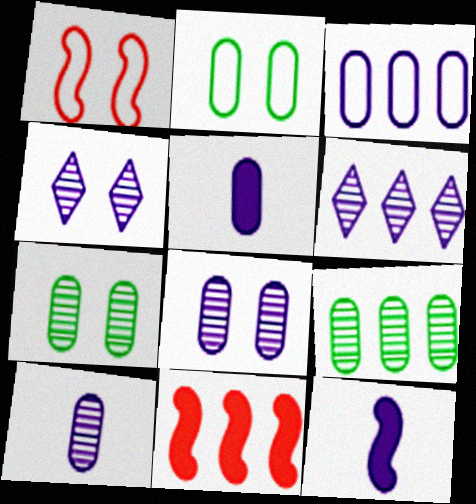[[3, 4, 12], 
[3, 5, 8]]